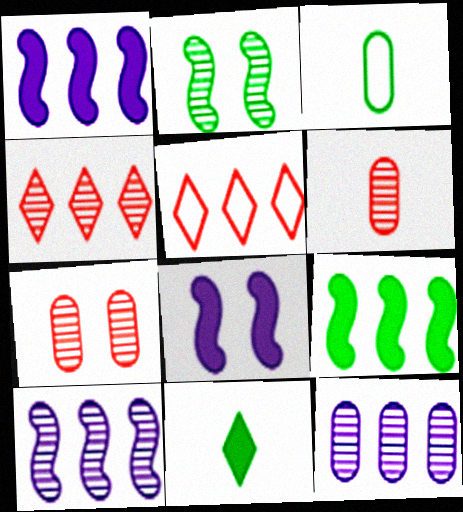[[3, 4, 8], 
[5, 9, 12]]